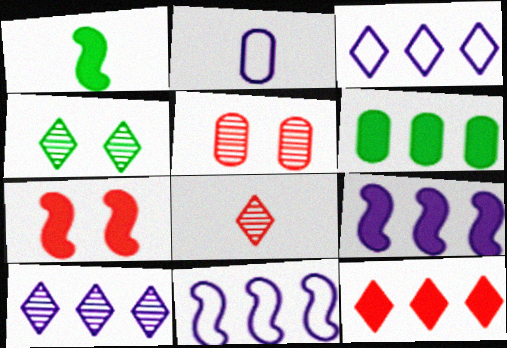[[1, 2, 8], 
[1, 3, 5], 
[1, 7, 9], 
[2, 5, 6], 
[4, 8, 10], 
[6, 9, 12]]